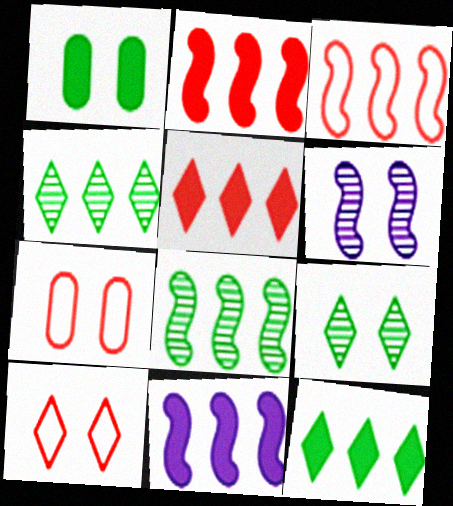[[1, 6, 10], 
[3, 8, 11]]